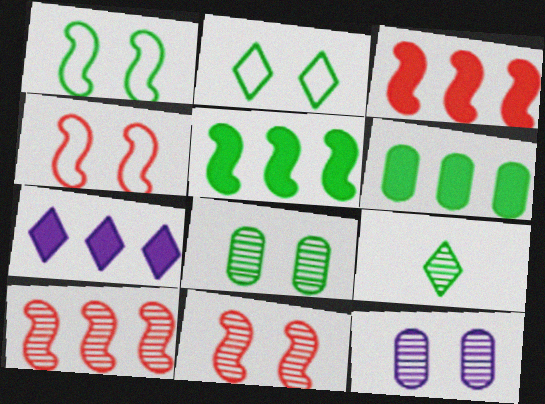[[1, 6, 9], 
[3, 6, 7], 
[9, 10, 12]]